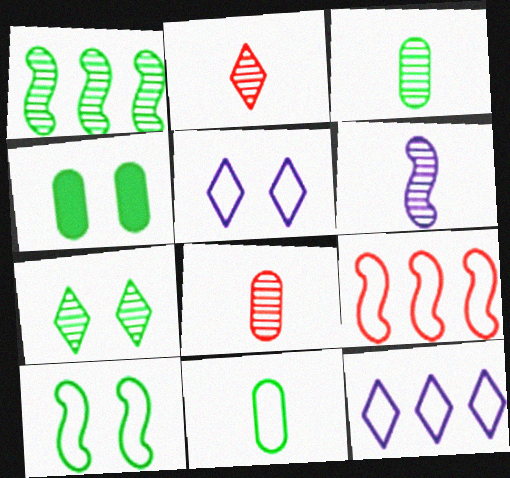[[1, 3, 7], 
[2, 3, 6], 
[4, 7, 10], 
[5, 9, 11]]